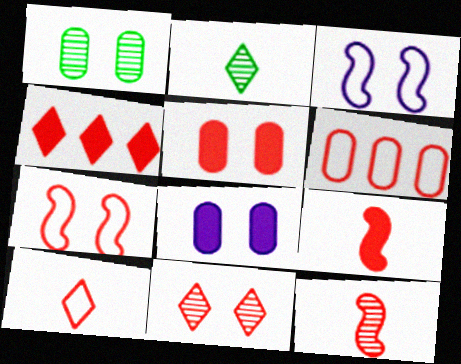[[4, 5, 9], 
[4, 10, 11], 
[5, 7, 11], 
[6, 7, 10], 
[6, 9, 11]]